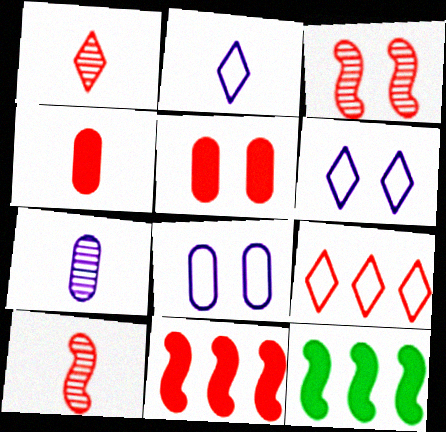[[1, 8, 12], 
[3, 4, 9], 
[5, 9, 10]]